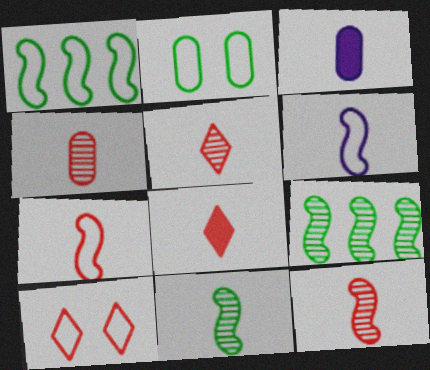[[3, 9, 10], 
[4, 5, 12], 
[4, 7, 8]]